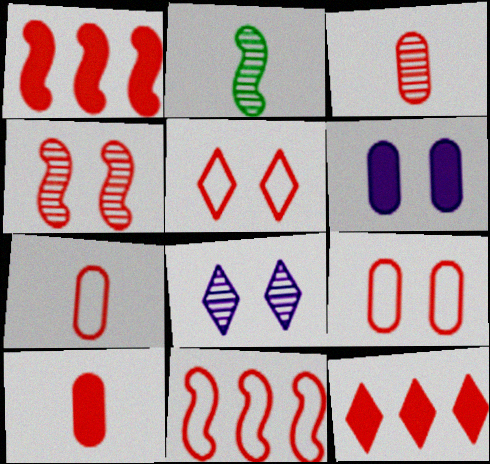[[1, 3, 5], 
[3, 7, 10], 
[4, 7, 12], 
[5, 7, 11]]